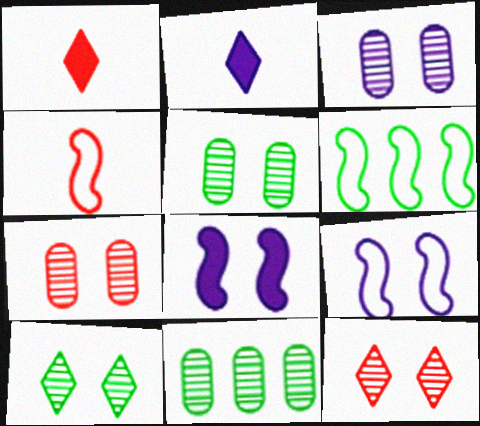[[1, 3, 6], 
[1, 9, 11], 
[2, 6, 7], 
[3, 5, 7], 
[4, 6, 9]]